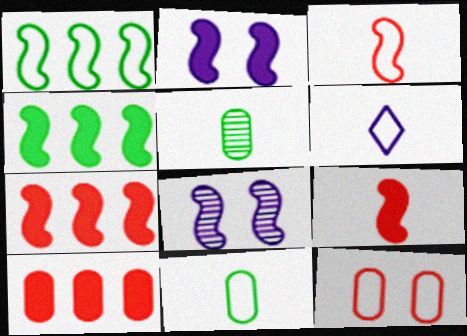[[1, 6, 12], 
[1, 8, 9], 
[2, 4, 9], 
[3, 4, 8], 
[3, 6, 11], 
[5, 6, 9]]